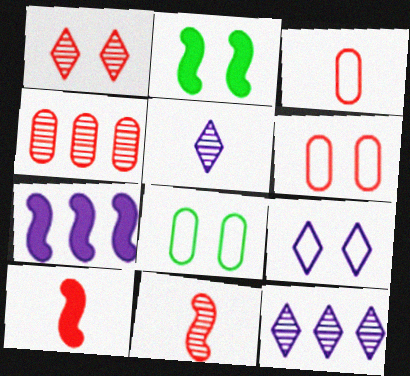[[1, 4, 11], 
[2, 3, 12], 
[2, 7, 10], 
[8, 10, 12]]